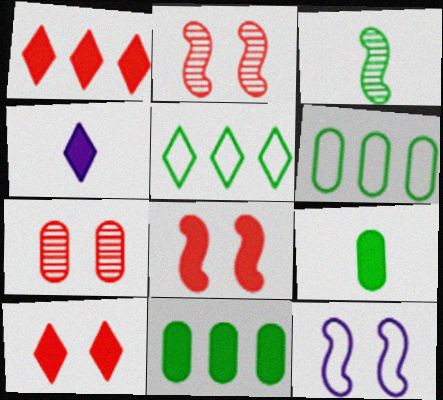[[2, 4, 6], 
[4, 8, 11]]